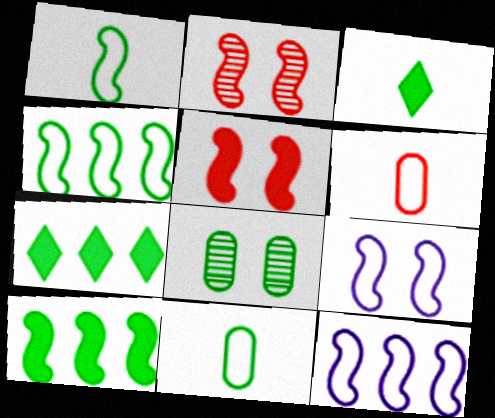[[1, 7, 8], 
[3, 4, 8]]